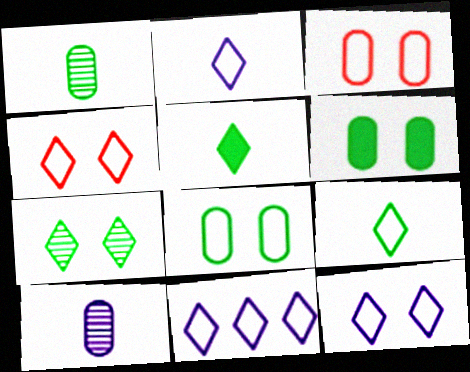[[2, 11, 12], 
[4, 9, 11]]